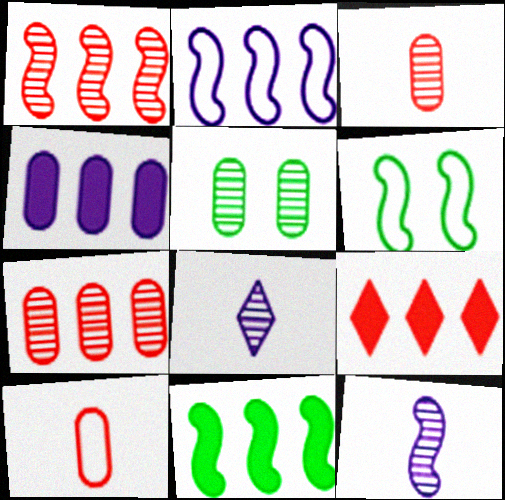[[1, 2, 11], 
[1, 5, 8], 
[4, 5, 10], 
[4, 9, 11]]